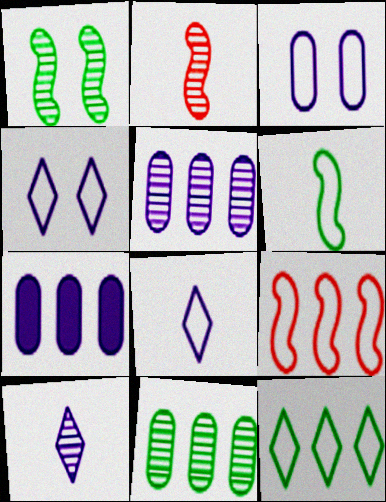[]